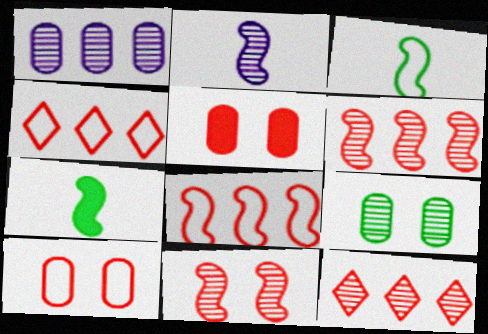[[2, 9, 12]]